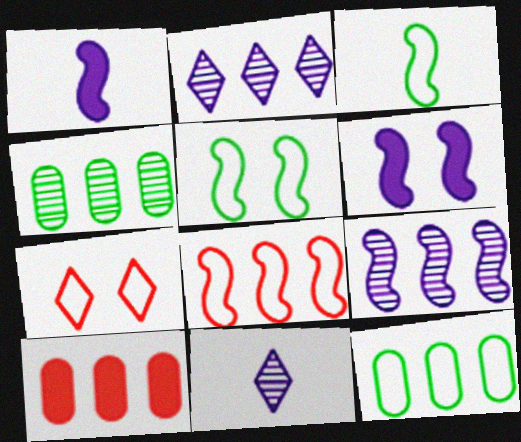[[1, 4, 7], 
[5, 10, 11]]